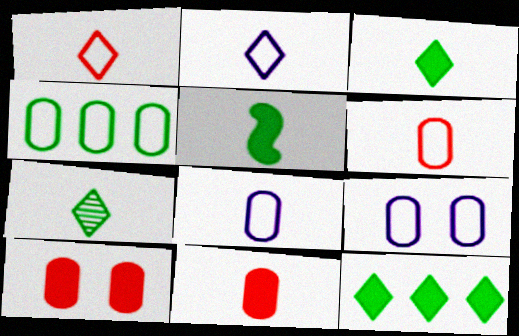[[4, 6, 9]]